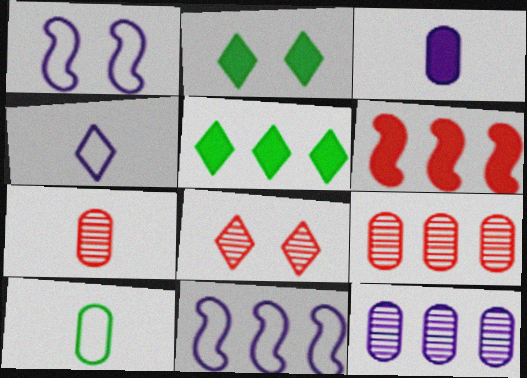[[1, 5, 7], 
[2, 3, 6], 
[2, 7, 11], 
[3, 7, 10], 
[4, 5, 8], 
[5, 9, 11]]